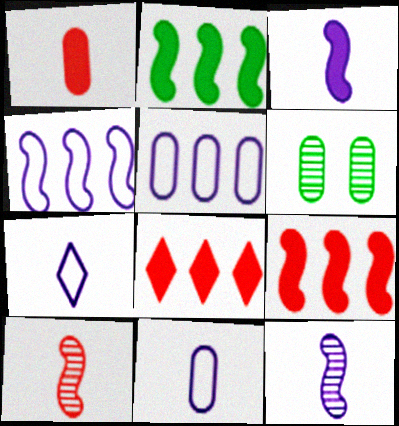[[1, 5, 6], 
[6, 7, 9]]